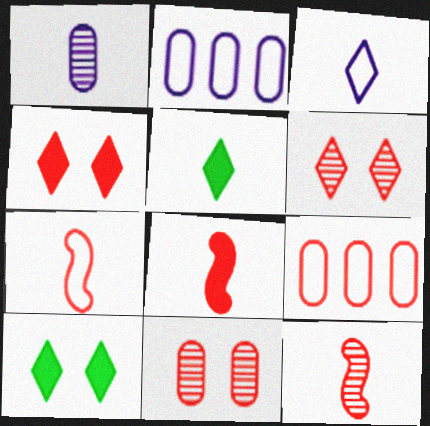[[1, 5, 7], 
[2, 10, 12], 
[4, 9, 12], 
[6, 8, 9], 
[7, 8, 12]]